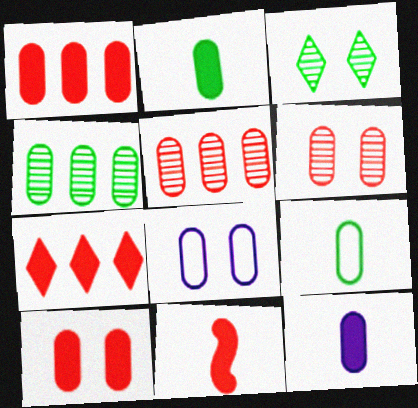[[2, 5, 8], 
[7, 10, 11]]